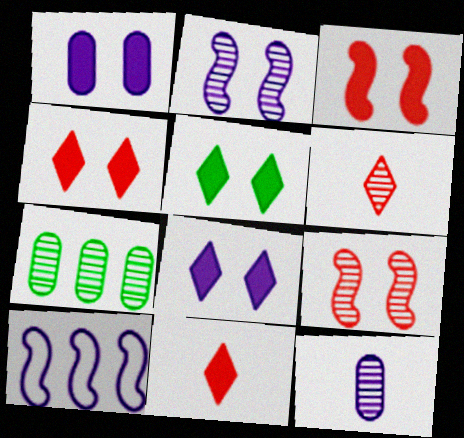[[1, 3, 5], 
[2, 6, 7], 
[4, 5, 8], 
[8, 10, 12]]